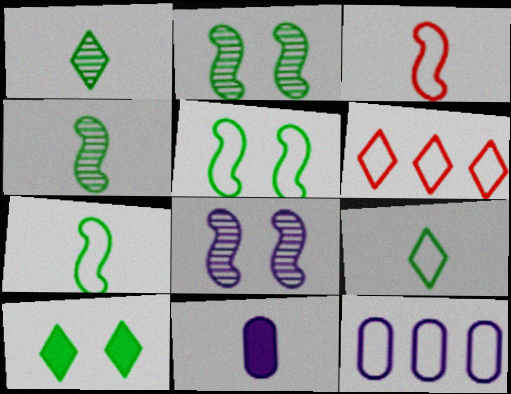[[1, 3, 11], 
[2, 6, 11]]